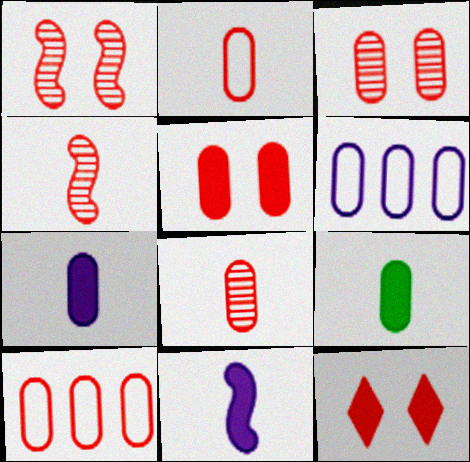[[3, 6, 9], 
[4, 10, 12], 
[5, 8, 10]]